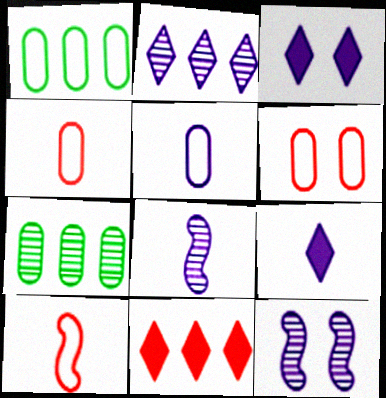[[1, 5, 6], 
[3, 7, 10], 
[5, 8, 9]]